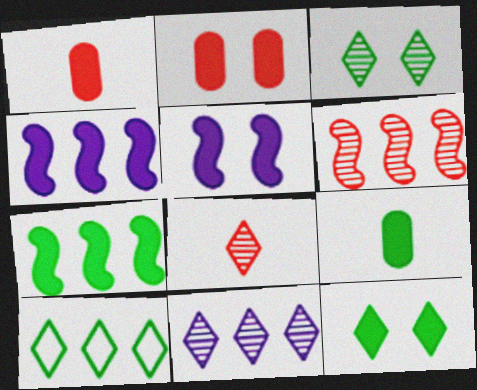[[1, 4, 12], 
[2, 5, 12], 
[3, 8, 11], 
[7, 9, 12]]